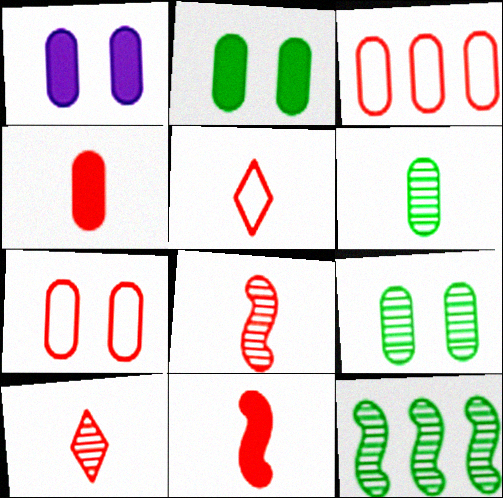[[1, 3, 6], 
[1, 5, 12], 
[1, 7, 9], 
[4, 5, 8]]